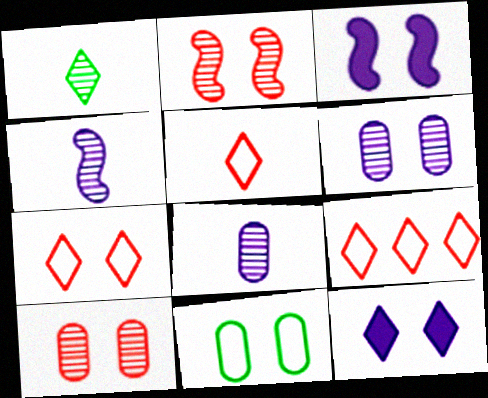[[1, 9, 12], 
[2, 11, 12], 
[5, 7, 9]]